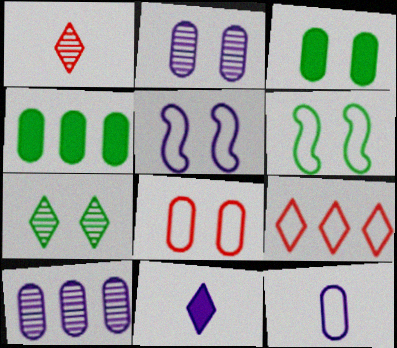[[1, 4, 5], 
[2, 3, 8], 
[3, 6, 7], 
[5, 10, 11], 
[6, 9, 12], 
[7, 9, 11]]